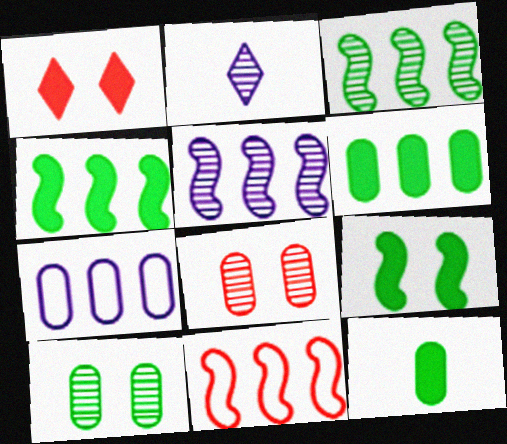[[2, 3, 8], 
[4, 5, 11], 
[7, 8, 12]]